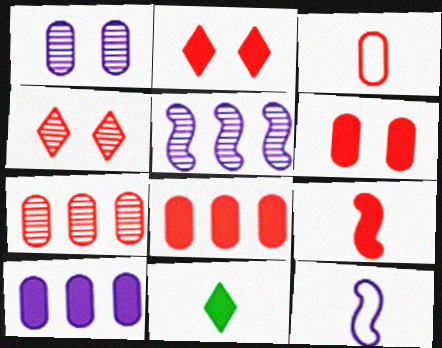[[2, 8, 9], 
[3, 6, 7]]